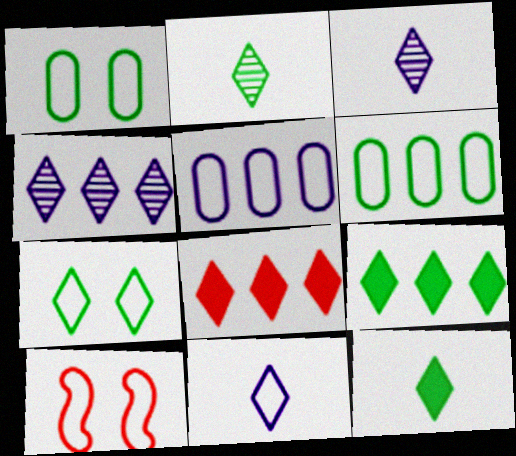[[2, 7, 9], 
[3, 7, 8], 
[6, 10, 11]]